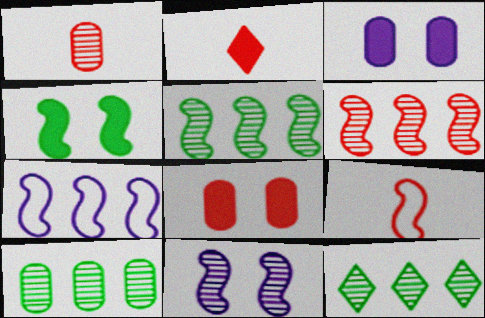[[1, 2, 9], 
[1, 11, 12], 
[3, 9, 12], 
[5, 10, 12]]